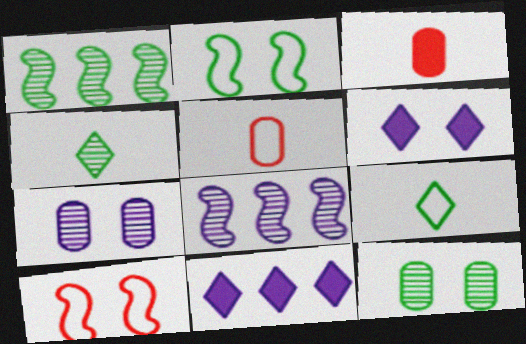[[1, 4, 12], 
[1, 5, 6], 
[6, 10, 12]]